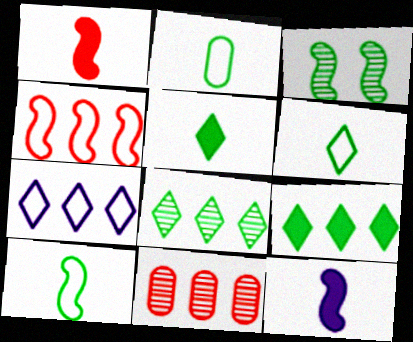[[2, 3, 9], 
[2, 6, 10], 
[3, 4, 12]]